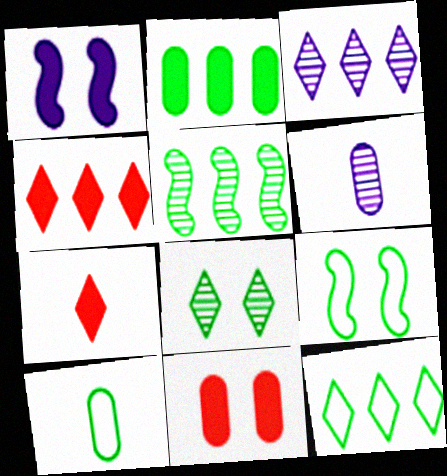[[1, 2, 7], 
[2, 5, 12], 
[3, 4, 12], 
[4, 6, 9], 
[9, 10, 12]]